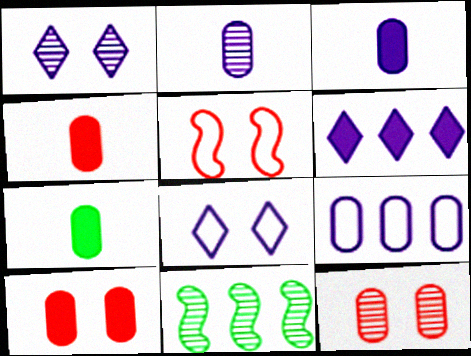[[3, 4, 7], 
[4, 8, 11], 
[7, 9, 12]]